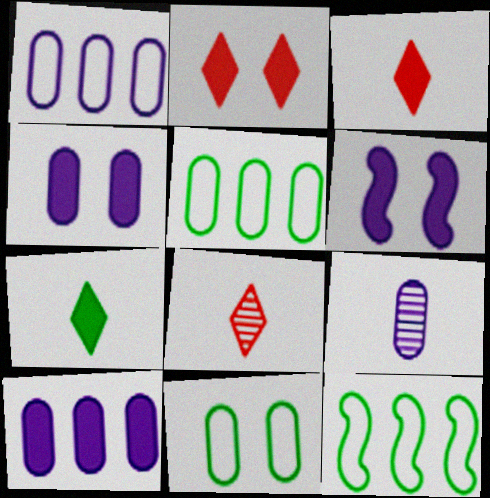[[1, 4, 9], 
[2, 9, 12], 
[4, 8, 12], 
[5, 6, 8]]